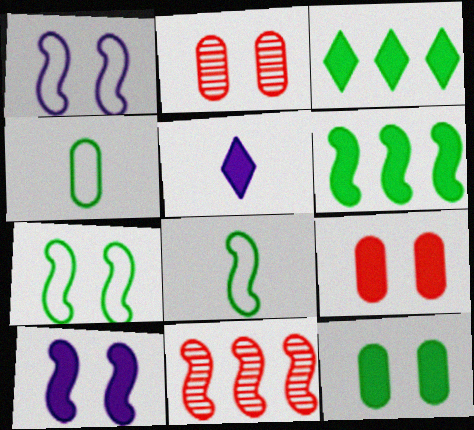[[5, 6, 9], 
[8, 10, 11]]